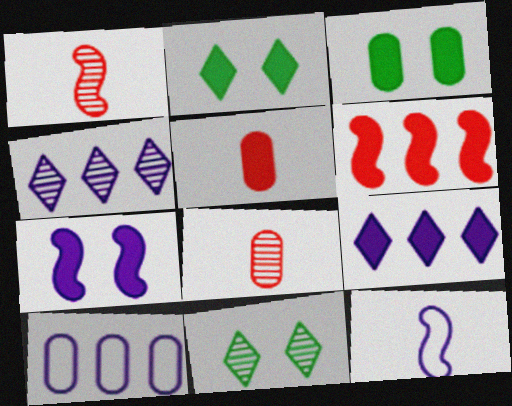[[1, 2, 10], 
[3, 8, 10]]